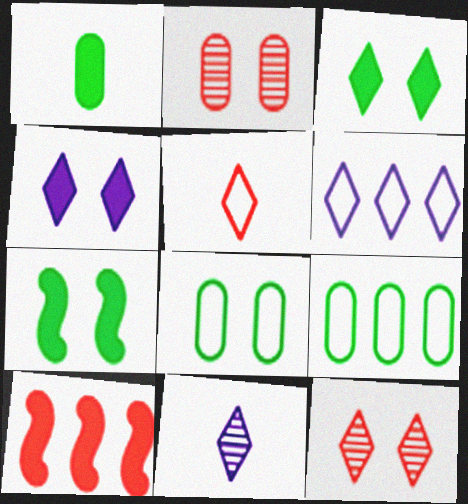[[1, 4, 10], 
[2, 5, 10], 
[4, 6, 11], 
[8, 10, 11]]